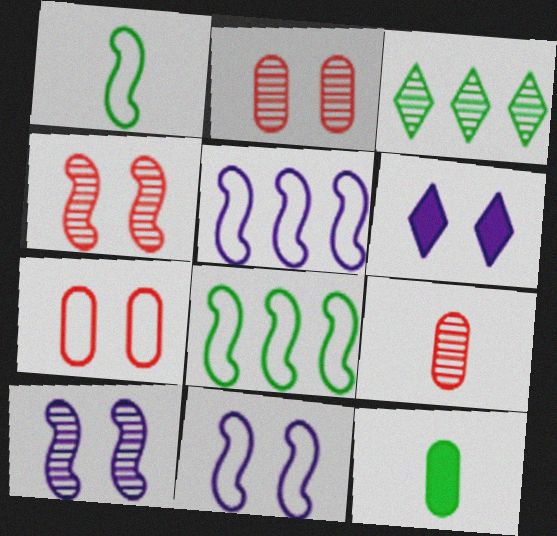[[3, 9, 10], 
[6, 8, 9]]